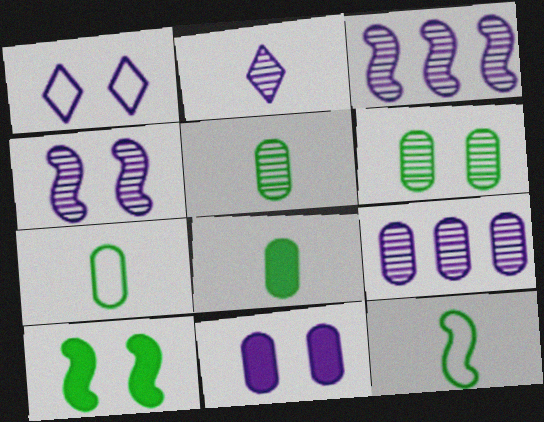[[1, 4, 11], 
[2, 4, 9], 
[5, 7, 8]]